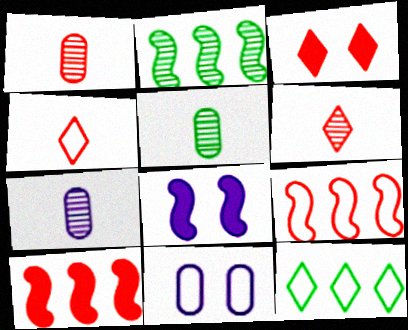[[1, 3, 9], 
[1, 5, 7], 
[1, 8, 12]]